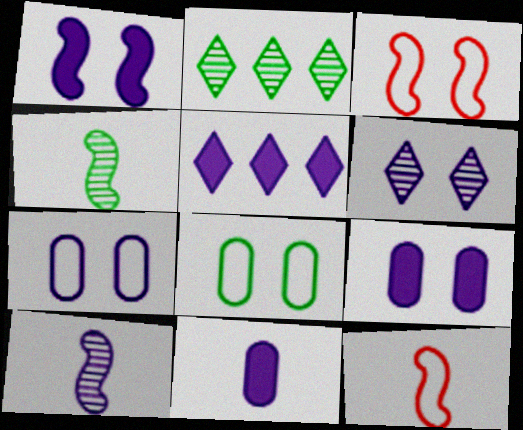[[1, 5, 11], 
[1, 6, 7], 
[2, 3, 11], 
[2, 9, 12], 
[5, 7, 10]]